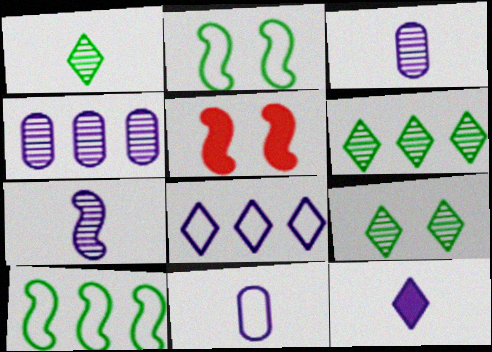[[1, 6, 9], 
[5, 6, 11], 
[5, 7, 10], 
[7, 11, 12]]